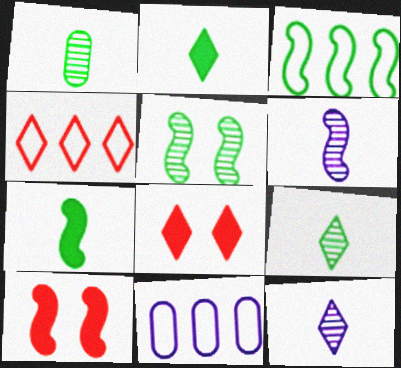[[3, 4, 11], 
[3, 5, 7], 
[3, 6, 10], 
[9, 10, 11]]